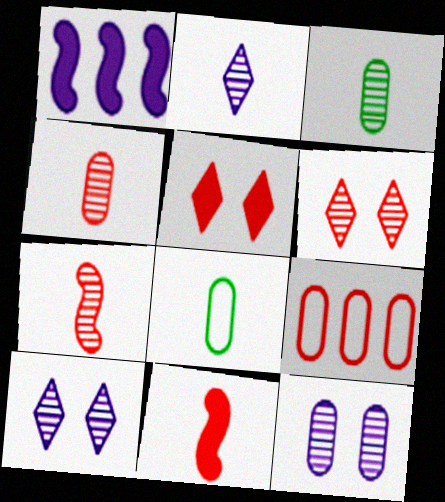[[1, 6, 8], 
[2, 3, 7], 
[2, 8, 11], 
[5, 7, 9], 
[6, 9, 11]]